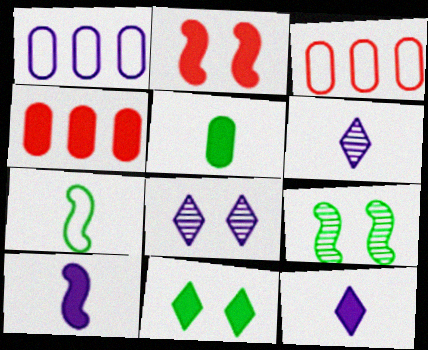[[1, 8, 10], 
[3, 9, 12], 
[4, 7, 8], 
[4, 10, 11]]